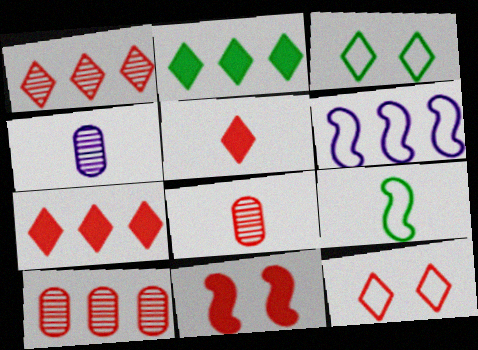[[1, 5, 12], 
[2, 6, 10], 
[4, 5, 9]]